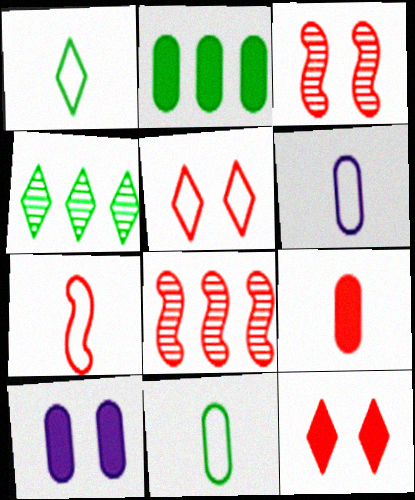[[1, 6, 7], 
[1, 8, 10], 
[2, 9, 10], 
[4, 7, 10], 
[5, 8, 9]]